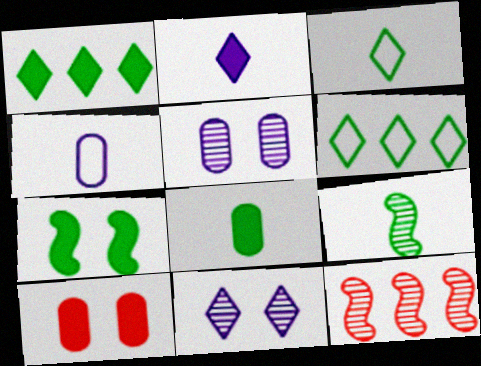[[1, 7, 8], 
[3, 8, 9]]